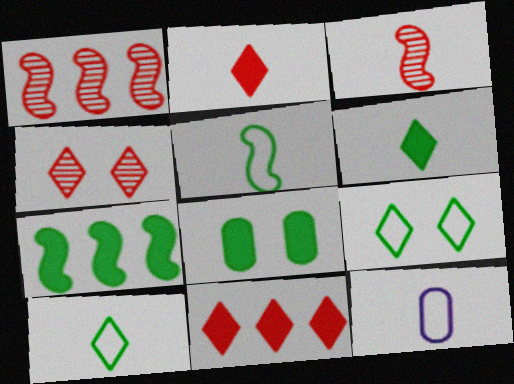[[3, 6, 12], 
[4, 7, 12], 
[6, 7, 8]]